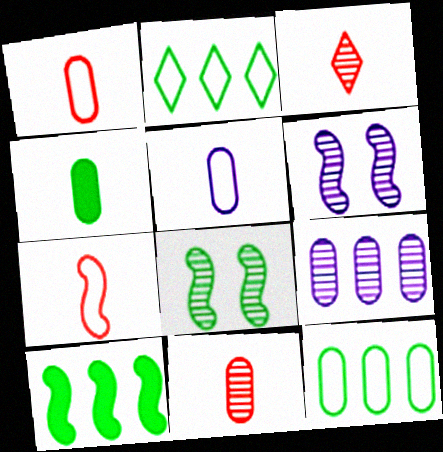[[2, 4, 8], 
[3, 8, 9], 
[4, 5, 11], 
[6, 7, 10]]